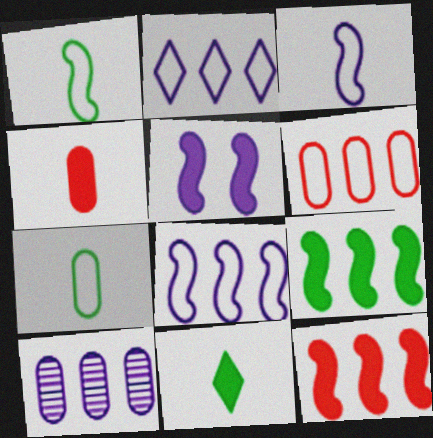[]